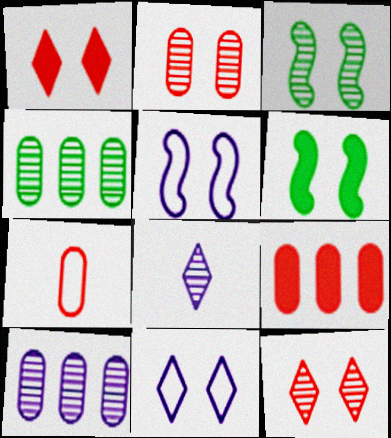[[2, 6, 11], 
[2, 7, 9]]